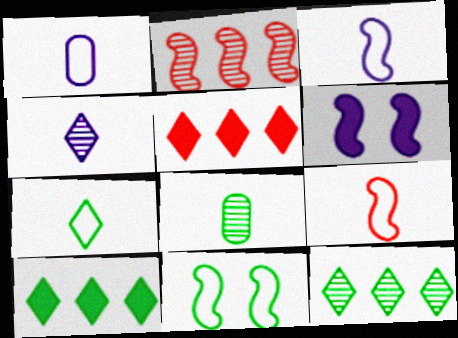[[1, 7, 9], 
[8, 10, 11]]